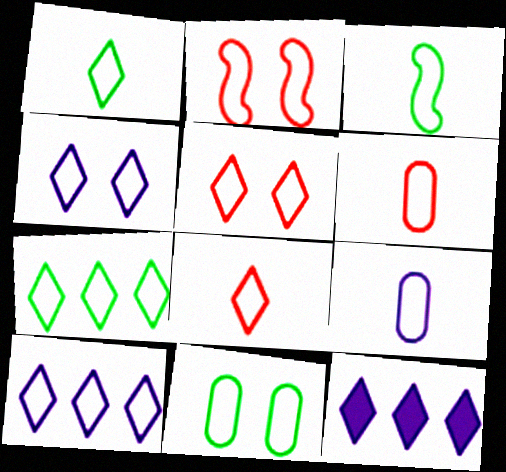[[1, 5, 10], 
[2, 4, 11], 
[2, 7, 9], 
[3, 7, 11], 
[3, 8, 9], 
[4, 7, 8]]